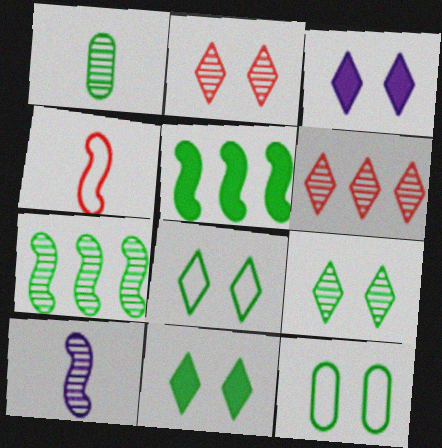[[1, 5, 8], 
[1, 7, 9], 
[2, 3, 8], 
[8, 9, 11]]